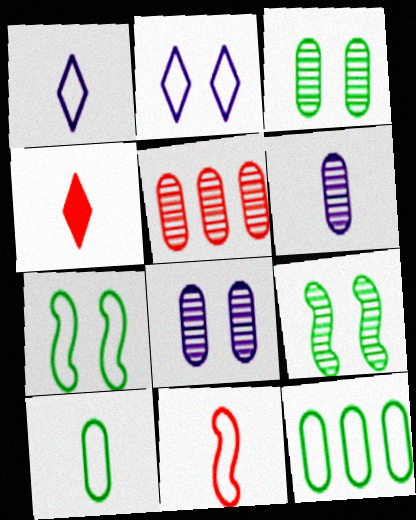[[1, 10, 11], 
[2, 11, 12], 
[3, 5, 6]]